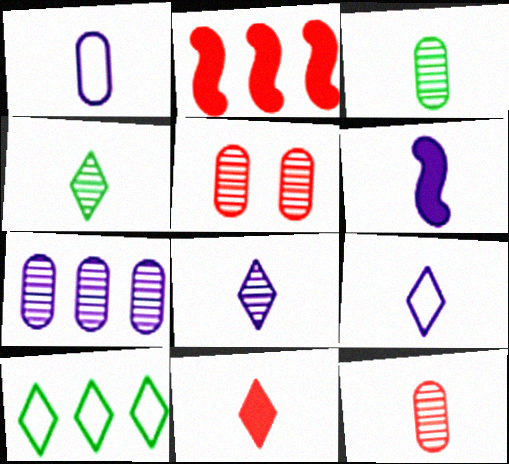[[1, 6, 8], 
[2, 7, 10], 
[3, 5, 7], 
[4, 9, 11], 
[5, 6, 10]]